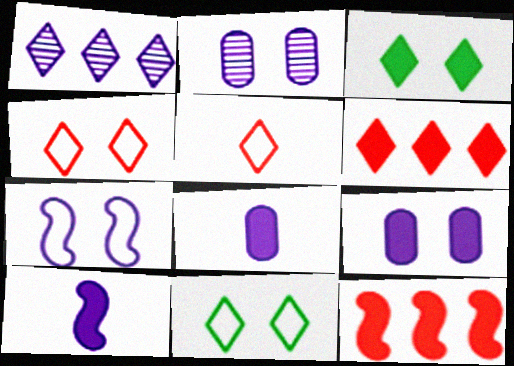[[1, 3, 5], 
[1, 7, 8], 
[3, 8, 12]]